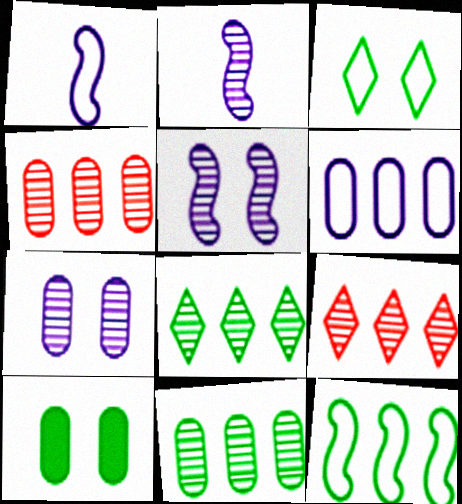[[1, 9, 10]]